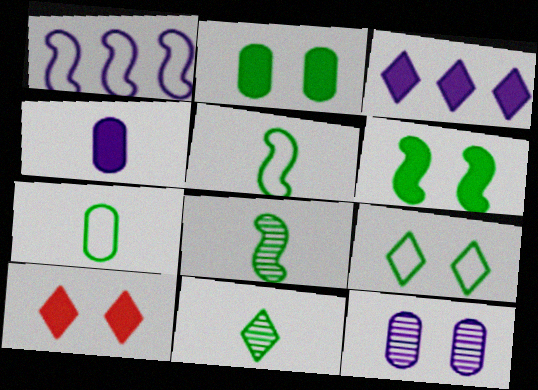[]